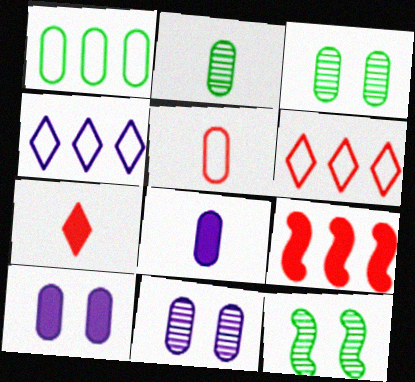[[2, 5, 8], 
[6, 8, 12]]